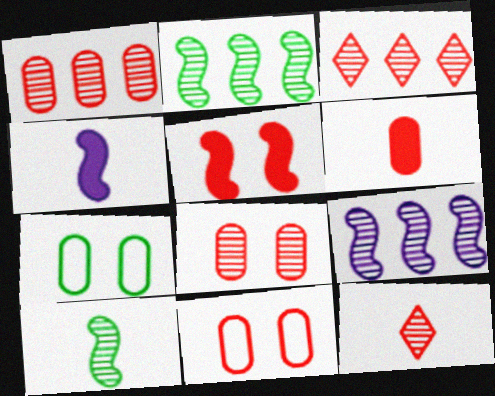[[1, 6, 11], 
[3, 4, 7]]